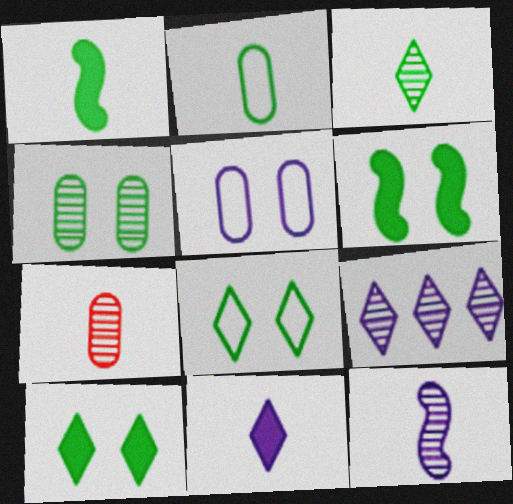[[1, 2, 3], 
[3, 7, 12], 
[4, 6, 8]]